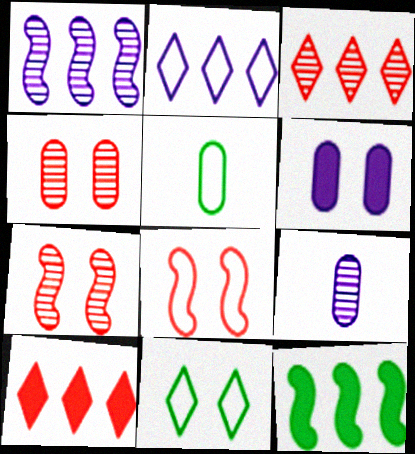[[2, 5, 8], 
[6, 7, 11]]